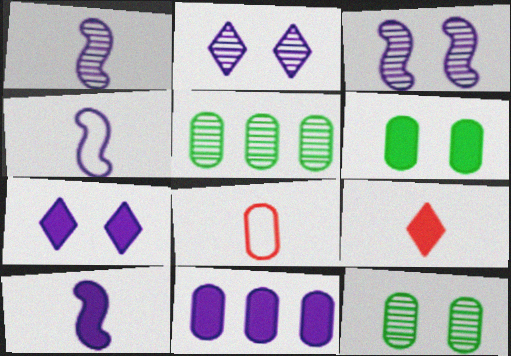[[1, 4, 10], 
[2, 4, 11], 
[7, 10, 11], 
[8, 11, 12]]